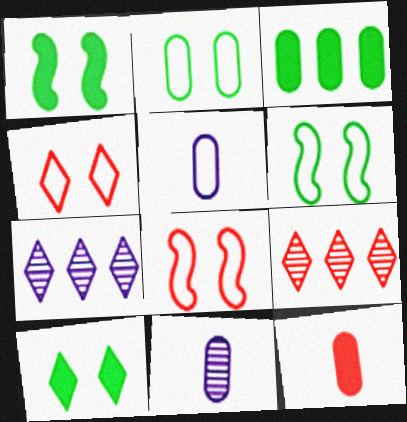[[1, 5, 9], 
[6, 7, 12], 
[8, 9, 12]]